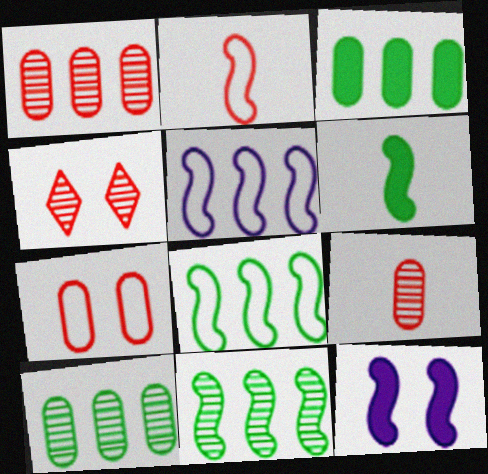[[2, 11, 12]]